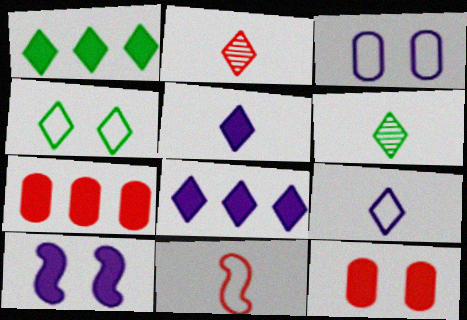[[1, 4, 6], 
[2, 4, 8]]